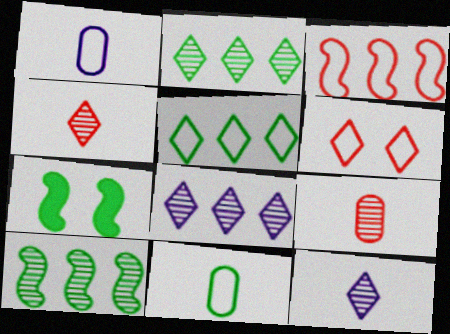[[2, 7, 11]]